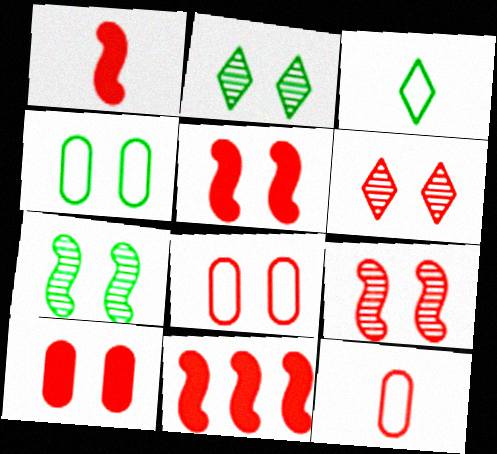[[1, 5, 11], 
[5, 6, 8], 
[6, 11, 12]]